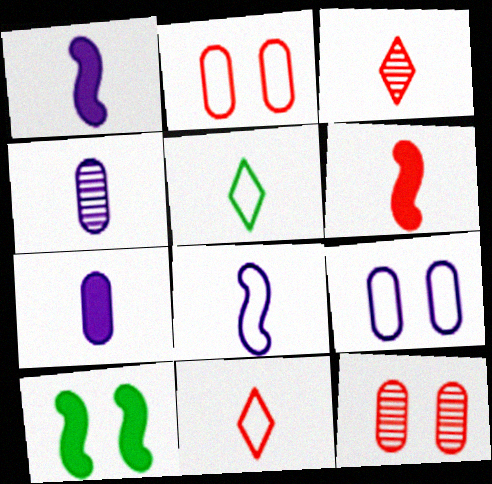[[4, 5, 6]]